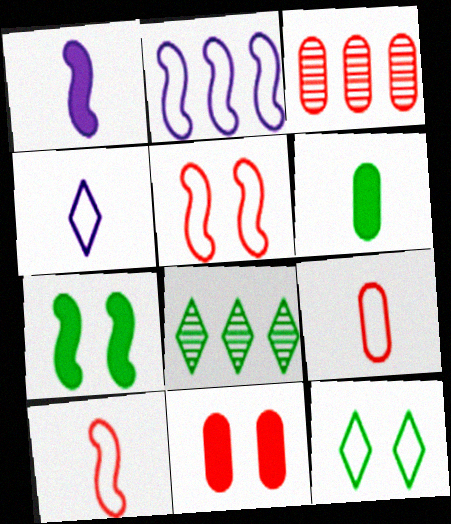[[1, 3, 12], 
[2, 9, 12], 
[3, 4, 7], 
[3, 9, 11]]